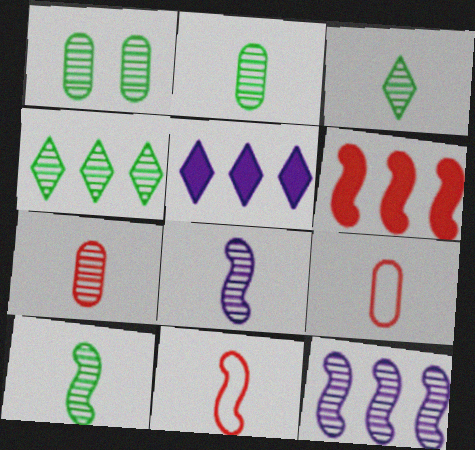[[1, 4, 10], 
[1, 5, 11], 
[2, 3, 10], 
[3, 7, 8]]